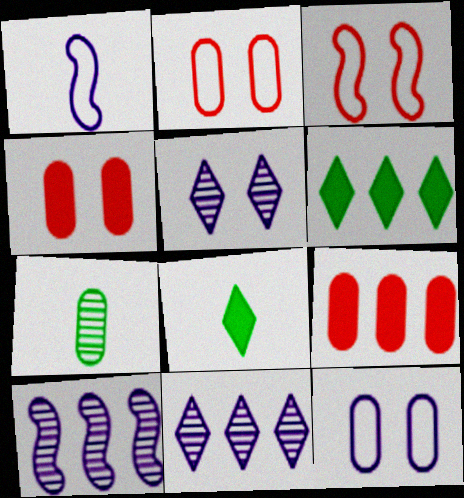[[2, 8, 10], 
[7, 9, 12]]